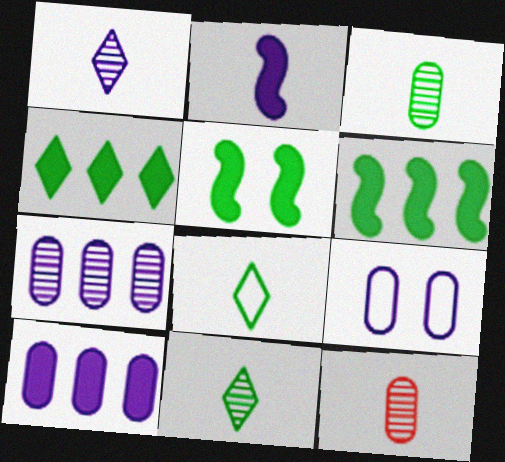[[2, 8, 12]]